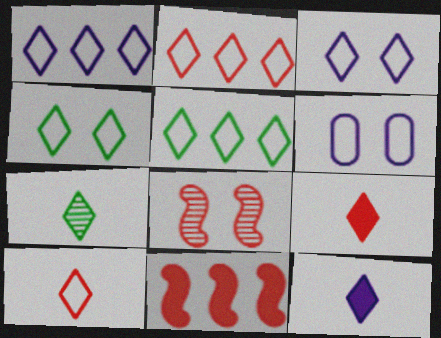[[1, 2, 5], 
[1, 4, 10], 
[3, 5, 10], 
[6, 7, 11], 
[7, 10, 12]]